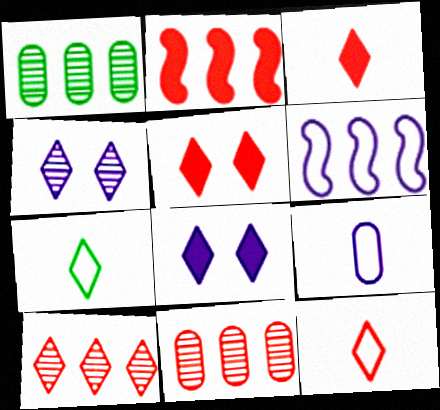[[5, 10, 12], 
[7, 8, 10]]